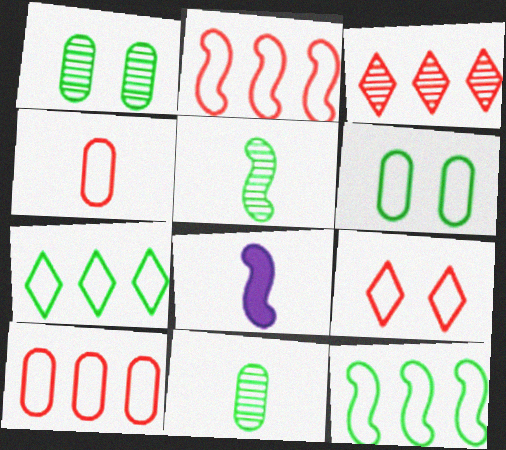[[2, 4, 9], 
[3, 6, 8]]